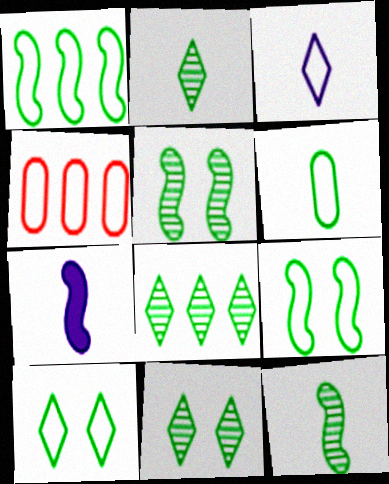[[1, 6, 10], 
[2, 8, 11], 
[3, 4, 9], 
[4, 7, 11]]